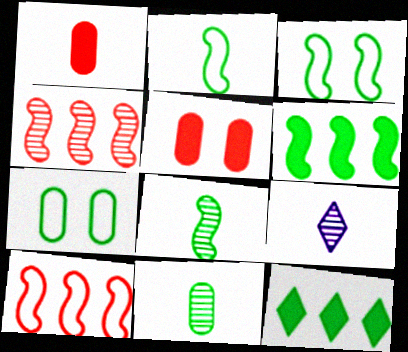[[1, 2, 9], 
[3, 6, 8], 
[3, 11, 12], 
[7, 8, 12]]